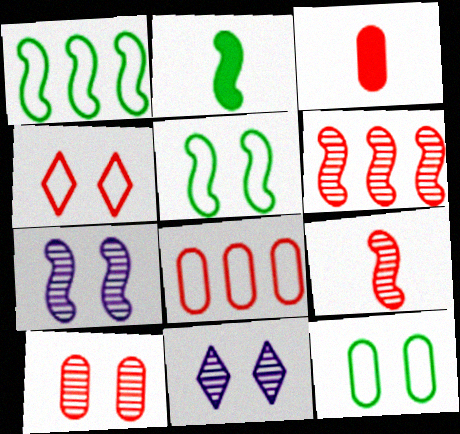[[1, 3, 11], 
[2, 8, 11], 
[3, 4, 6], 
[3, 8, 10]]